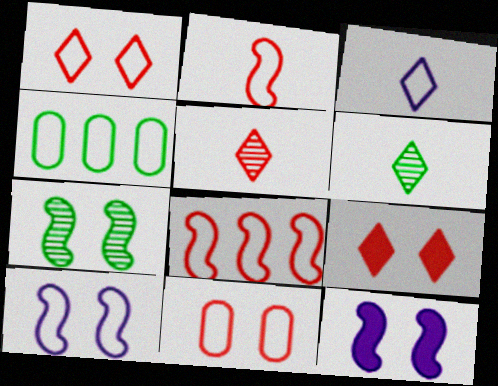[[4, 5, 12]]